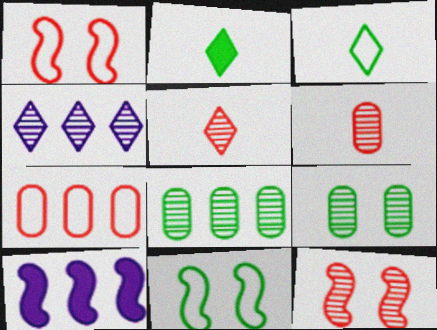[[2, 8, 11]]